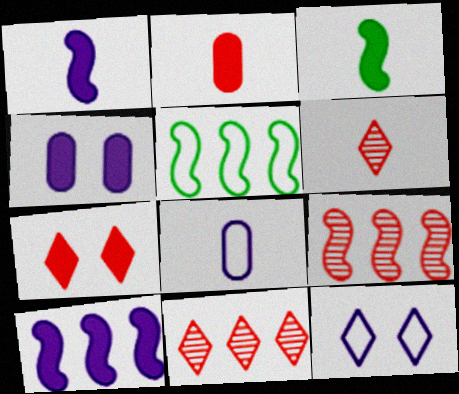[[3, 6, 8], 
[4, 5, 6], 
[5, 9, 10]]